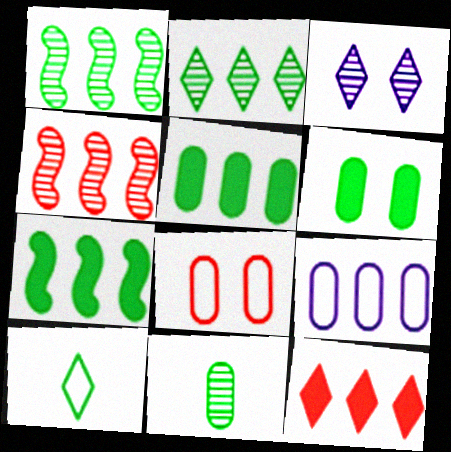[[1, 6, 10], 
[1, 9, 12], 
[3, 4, 11], 
[3, 10, 12]]